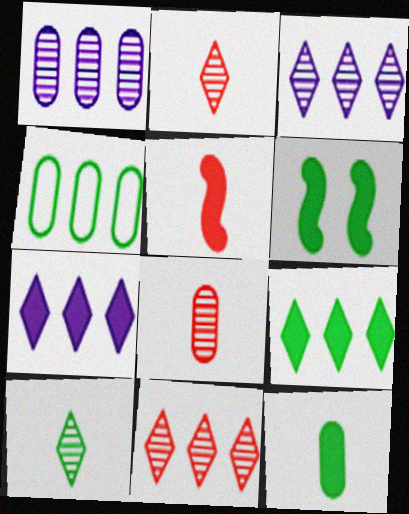[[4, 6, 10], 
[6, 9, 12]]